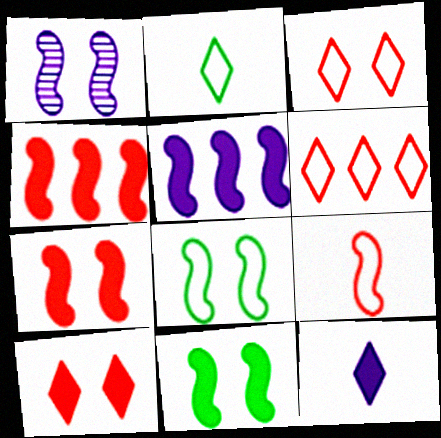[[1, 7, 8]]